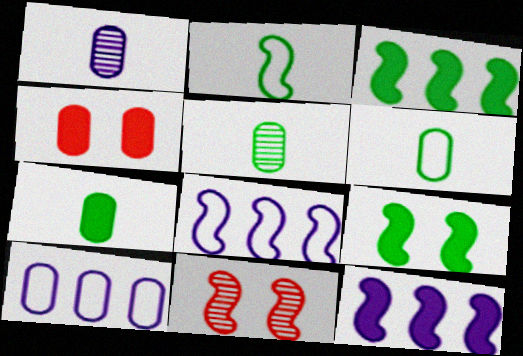[[2, 11, 12], 
[4, 5, 10], 
[5, 6, 7]]